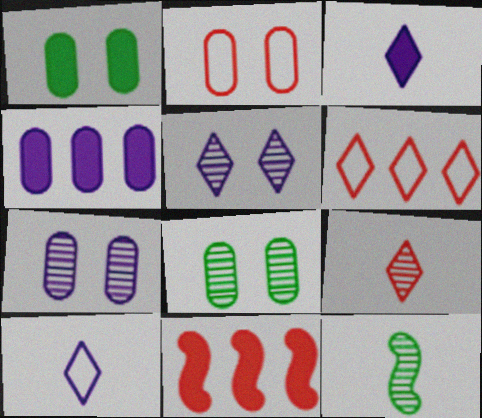[[1, 2, 7], 
[1, 3, 11], 
[2, 9, 11], 
[8, 10, 11]]